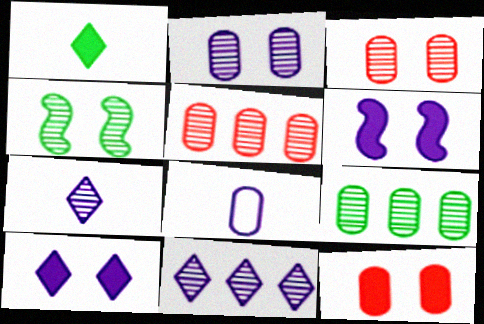[[4, 5, 7], 
[6, 8, 11], 
[8, 9, 12]]